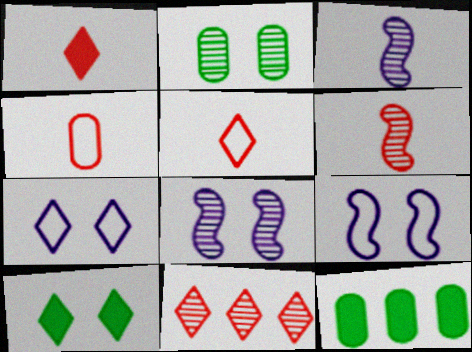[[1, 4, 6], 
[2, 3, 11], 
[5, 8, 12], 
[6, 7, 12]]